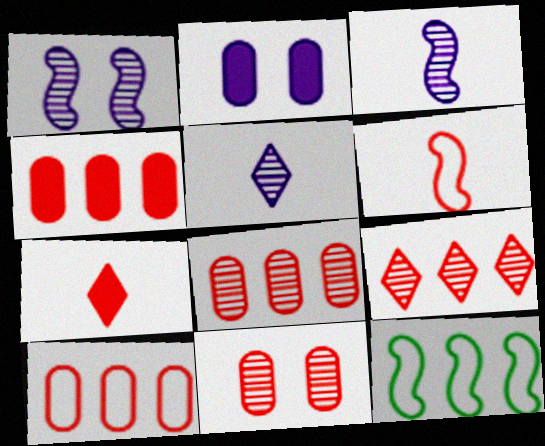[[4, 8, 10]]